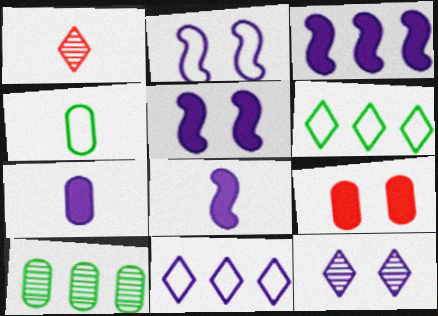[[1, 4, 8], 
[3, 5, 8]]